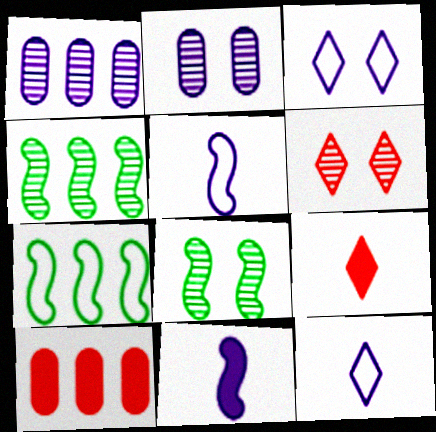[[1, 3, 11], 
[2, 6, 8], 
[2, 7, 9], 
[8, 10, 12]]